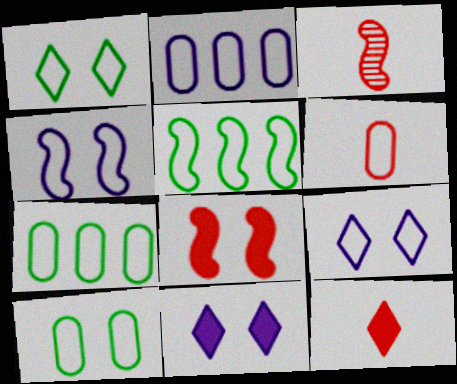[[2, 6, 10], 
[3, 6, 12], 
[3, 7, 11], 
[5, 6, 9]]